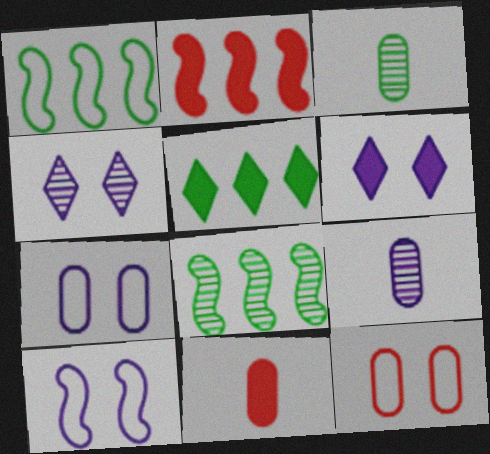[[1, 4, 11]]